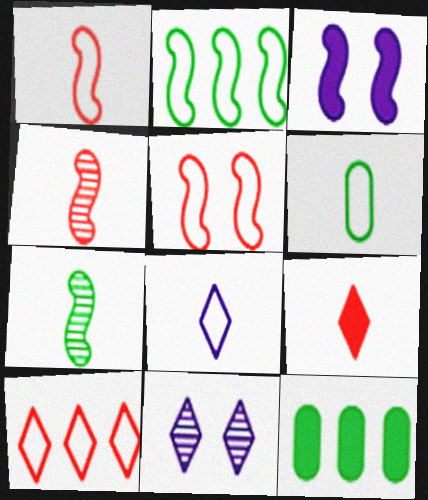[[1, 6, 8], 
[1, 11, 12], 
[2, 3, 4], 
[3, 9, 12]]